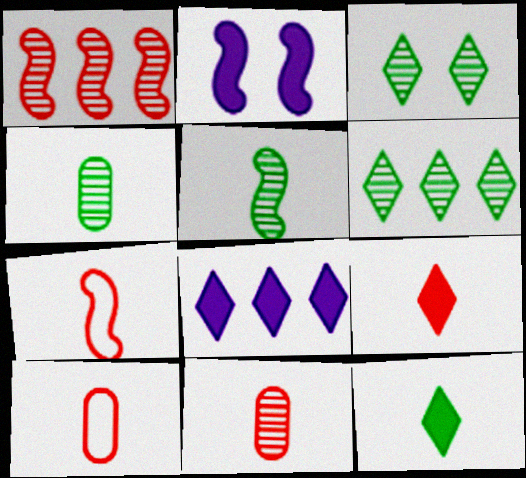[[2, 6, 10], 
[7, 9, 11]]